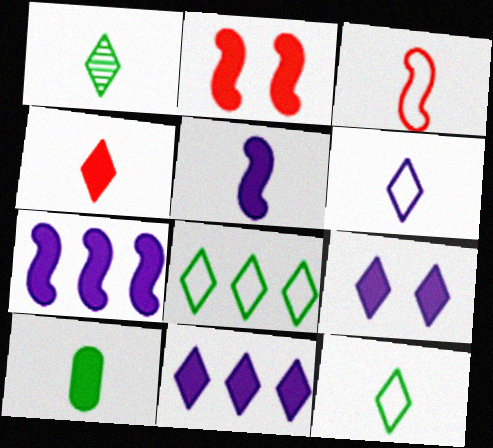[[1, 4, 6], 
[2, 10, 11], 
[4, 5, 10]]